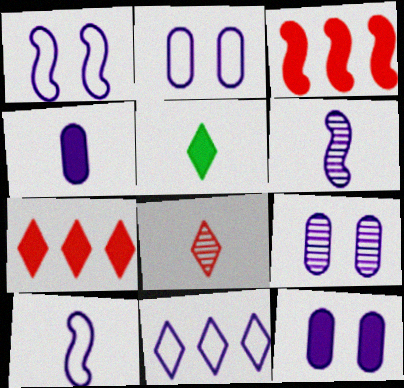[[2, 9, 12], 
[2, 10, 11], 
[3, 5, 12], 
[6, 11, 12]]